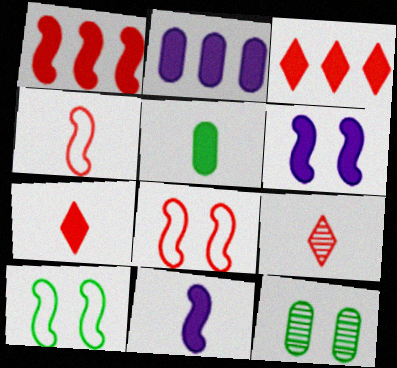[[2, 9, 10], 
[3, 5, 6], 
[5, 7, 11]]